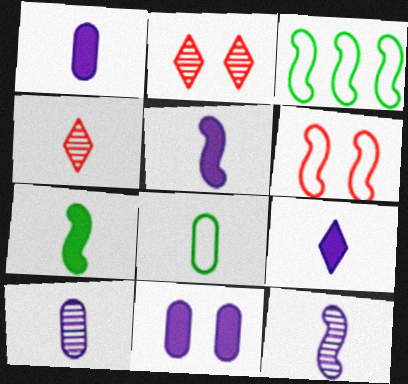[[1, 2, 3], 
[1, 5, 9], 
[3, 4, 11], 
[4, 5, 8]]